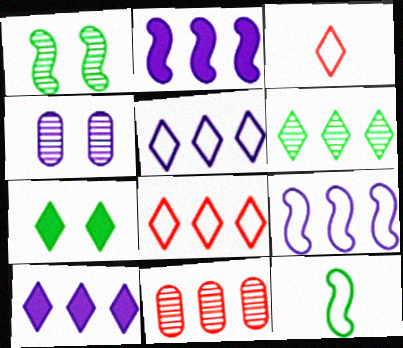[[6, 8, 10]]